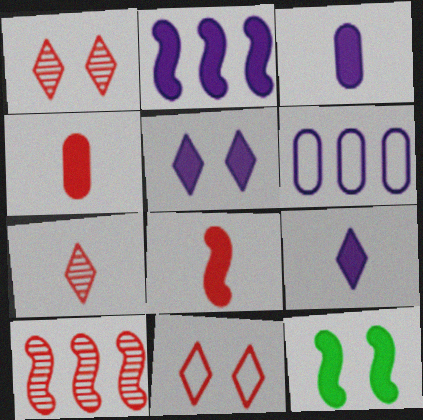[[2, 3, 5], 
[2, 8, 12], 
[4, 10, 11], 
[6, 7, 12]]